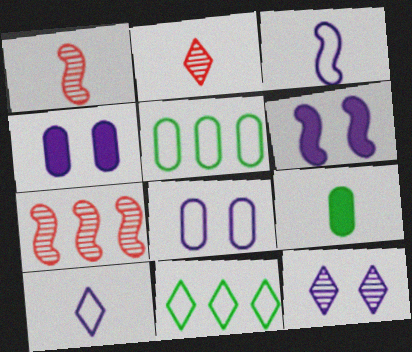[[1, 4, 11], 
[1, 9, 10], 
[2, 3, 9], 
[2, 5, 6], 
[6, 8, 12]]